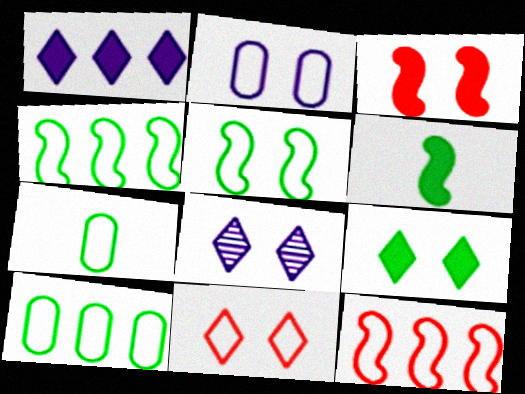[[2, 5, 11], 
[8, 9, 11]]